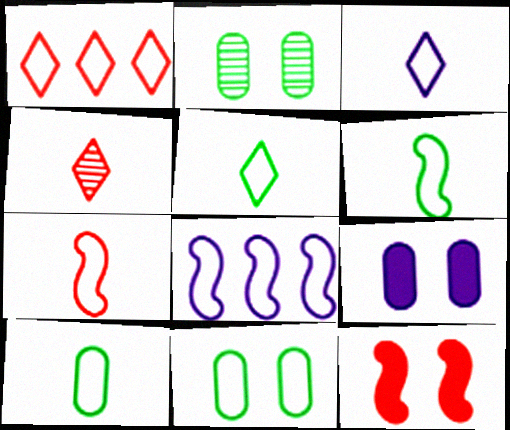[[3, 7, 10], 
[5, 6, 10]]